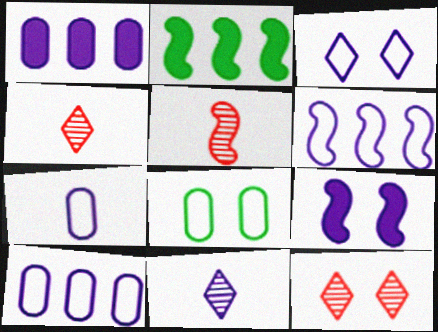[[2, 7, 12], 
[3, 6, 7], 
[8, 9, 12], 
[9, 10, 11]]